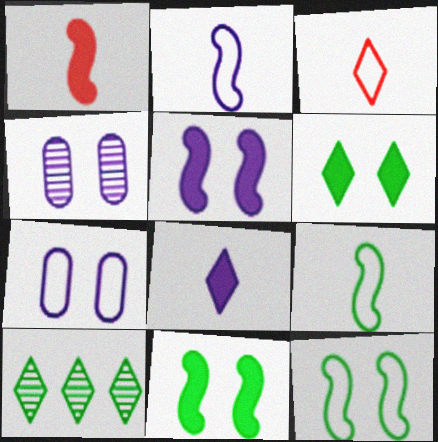[[1, 7, 10]]